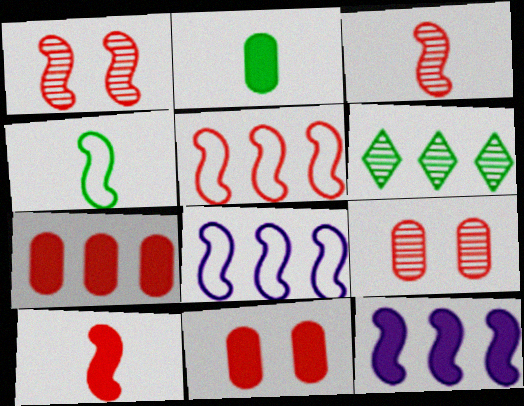[[1, 4, 12], 
[1, 5, 10], 
[6, 7, 8]]